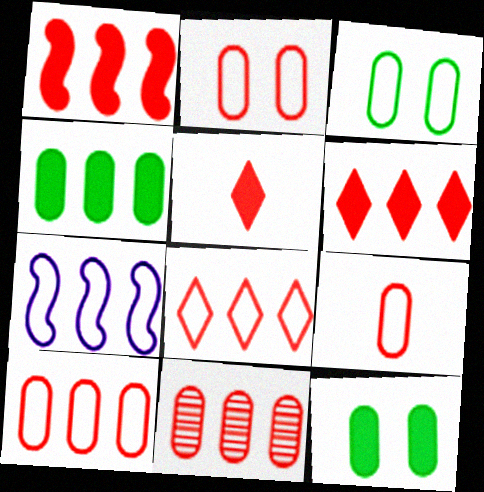[[1, 8, 11], 
[2, 9, 10]]